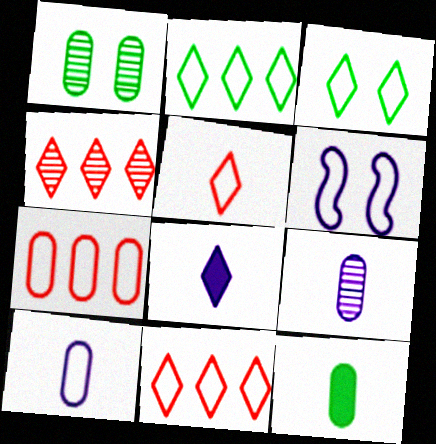[[3, 4, 8], 
[4, 6, 12]]